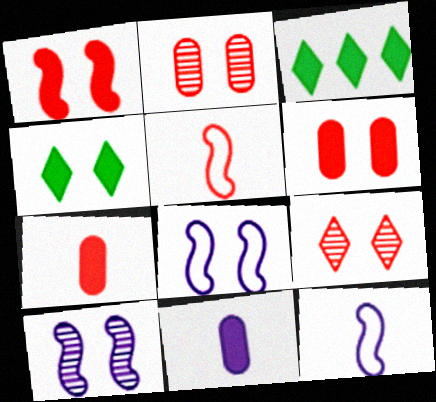[[1, 3, 11], 
[2, 3, 12], 
[2, 4, 8]]